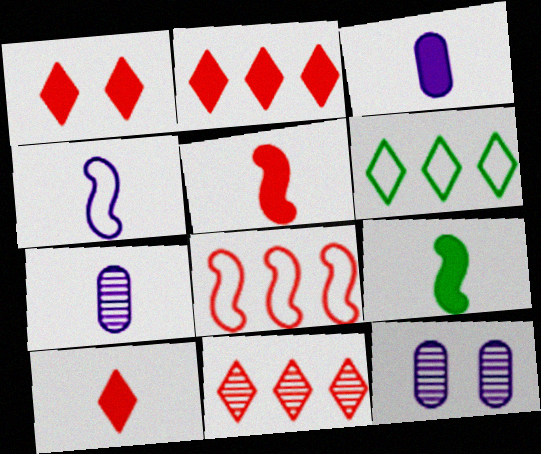[[1, 2, 10], 
[3, 9, 10], 
[5, 6, 12]]